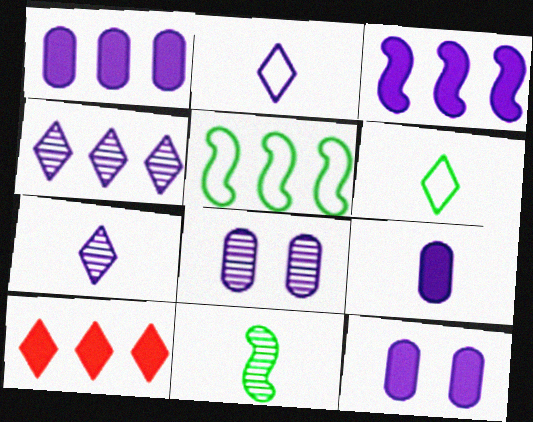[[1, 9, 12], 
[2, 3, 8]]